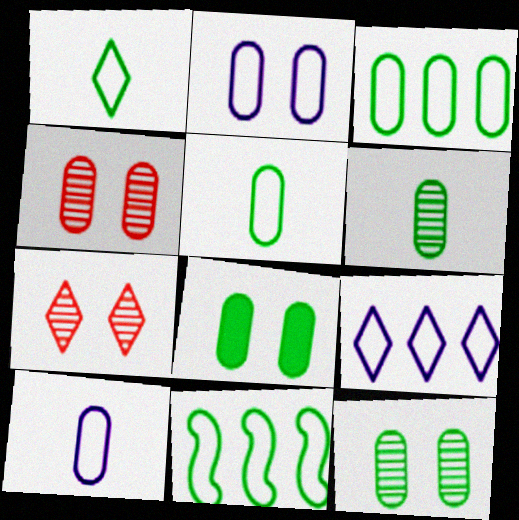[[2, 4, 8], 
[3, 6, 8]]